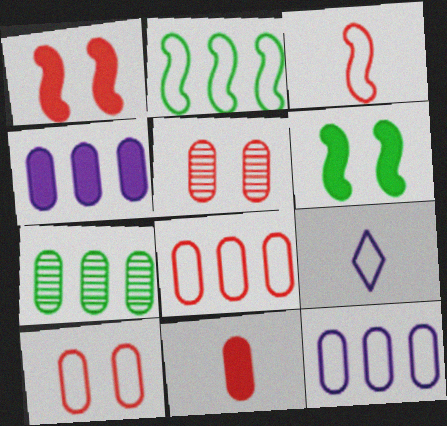[[1, 7, 9], 
[2, 9, 10], 
[4, 7, 8], 
[5, 8, 11]]